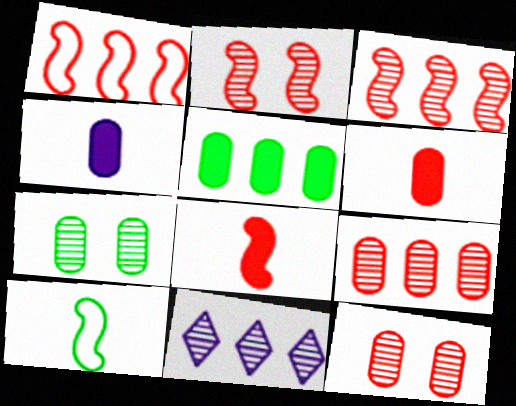[[1, 2, 8], 
[1, 5, 11]]